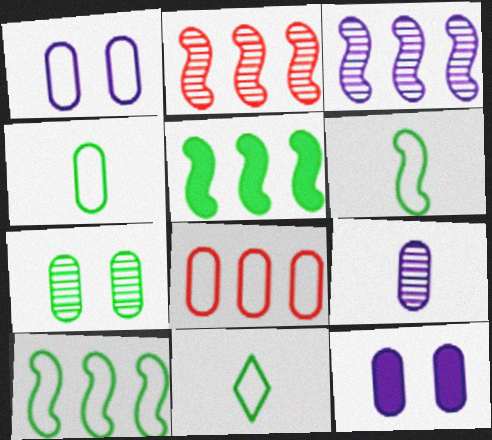[[1, 4, 8], 
[2, 11, 12], 
[4, 6, 11], 
[5, 7, 11]]